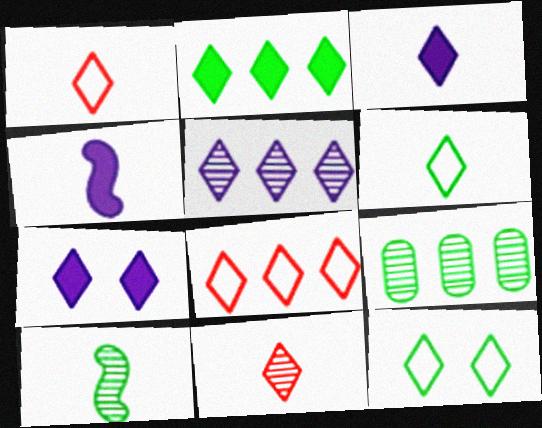[[2, 5, 8], 
[3, 6, 11]]